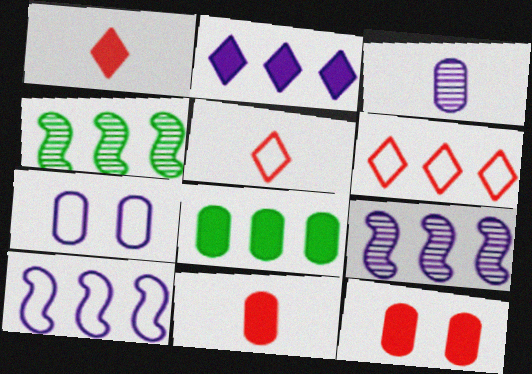[[1, 4, 7], 
[6, 8, 9]]